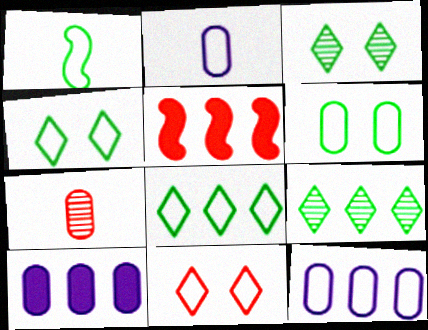[[1, 6, 8], 
[1, 11, 12], 
[2, 3, 5], 
[5, 7, 11], 
[5, 9, 12], 
[6, 7, 10]]